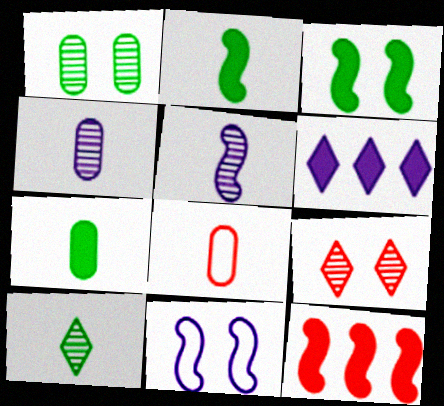[[4, 6, 11], 
[4, 7, 8], 
[8, 9, 12]]